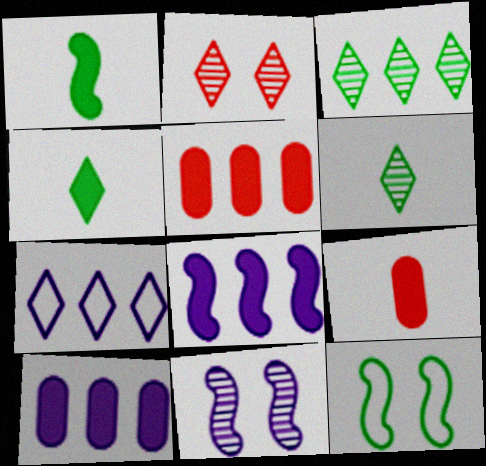[[2, 4, 7]]